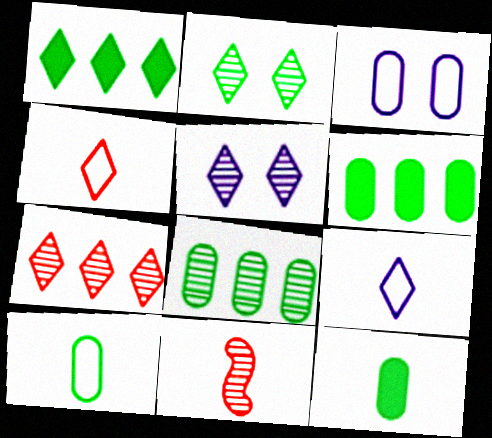[[1, 3, 11], 
[1, 4, 5], 
[5, 8, 11], 
[9, 11, 12]]